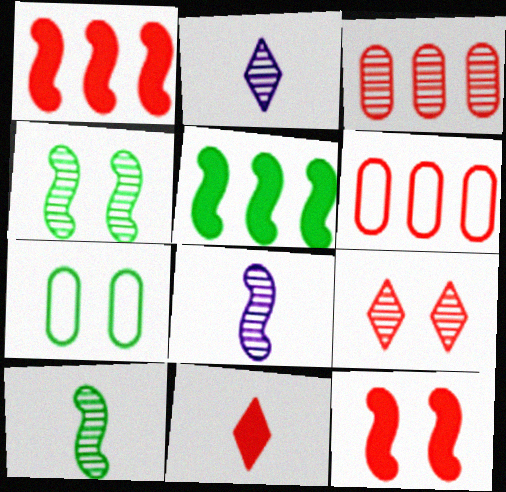[[1, 2, 7], 
[2, 3, 4]]